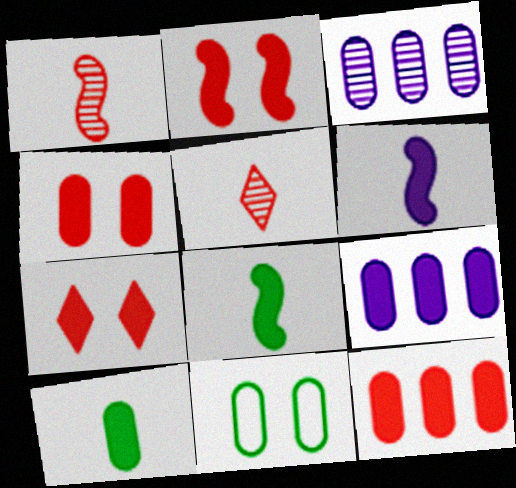[[2, 4, 7], 
[4, 9, 10], 
[7, 8, 9]]